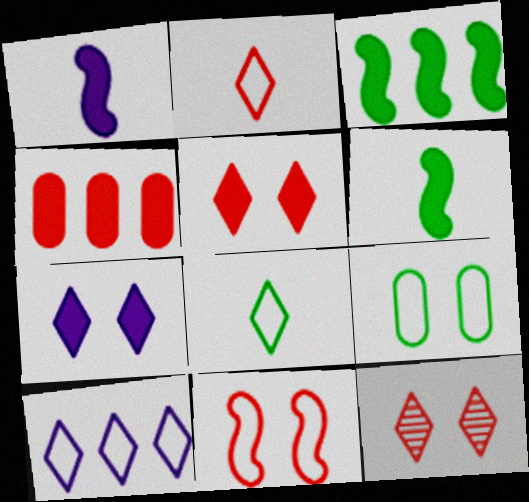[[4, 6, 7]]